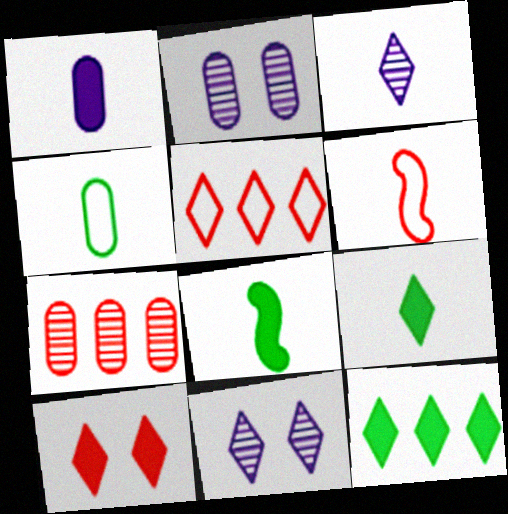[[2, 5, 8], 
[2, 6, 12], 
[5, 9, 11], 
[6, 7, 10]]